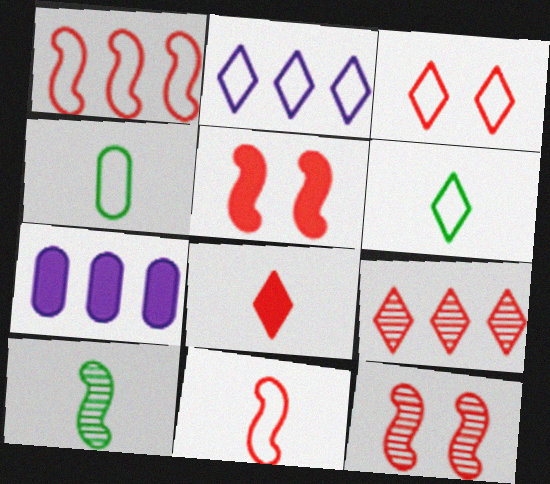[[2, 3, 6], 
[3, 7, 10], 
[3, 8, 9], 
[6, 7, 12]]